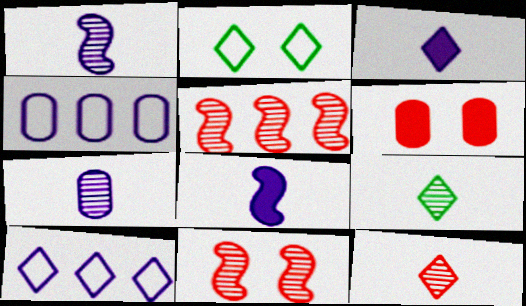[]